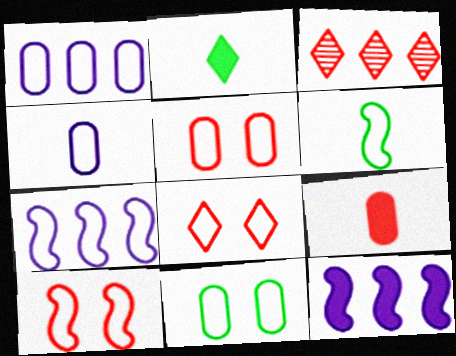[[1, 6, 8], 
[3, 9, 10], 
[5, 8, 10], 
[6, 7, 10]]